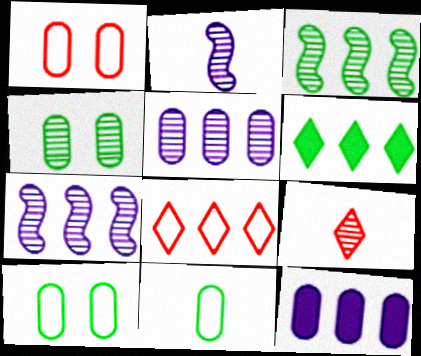[[1, 2, 6], 
[3, 8, 12], 
[4, 7, 9]]